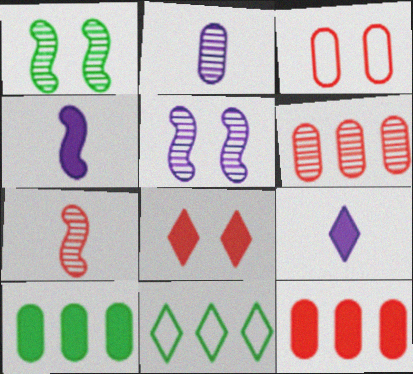[[2, 3, 10], 
[4, 8, 10]]